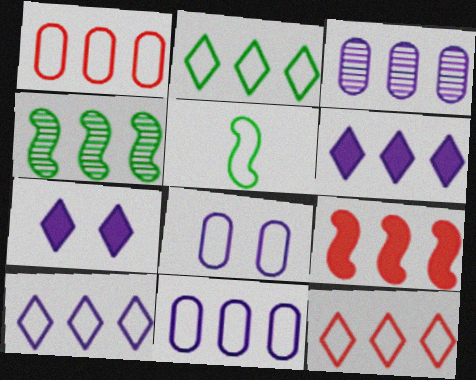[[1, 4, 6], 
[2, 3, 9], 
[2, 10, 12], 
[5, 8, 12]]